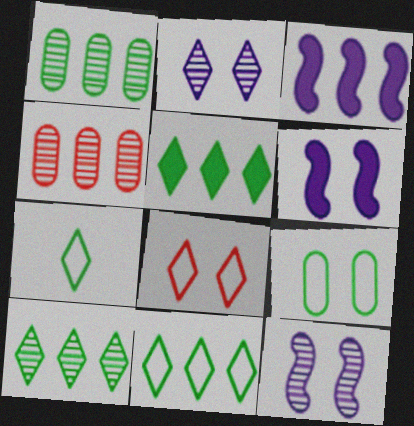[[3, 4, 11], 
[4, 6, 7], 
[5, 10, 11]]